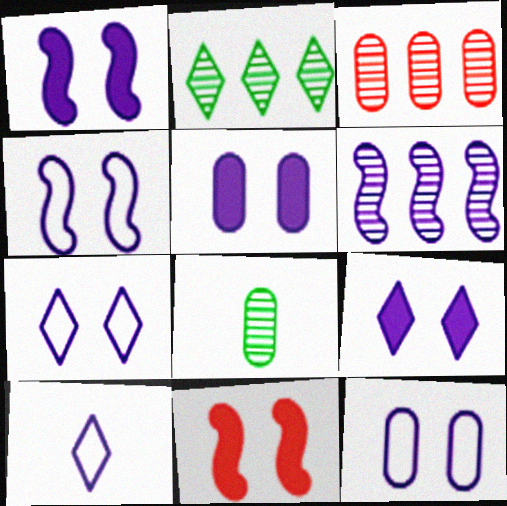[[1, 5, 9], 
[2, 3, 6], 
[4, 7, 12], 
[5, 6, 10]]